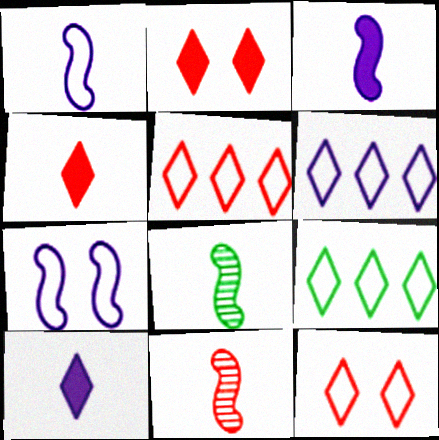[[5, 6, 9]]